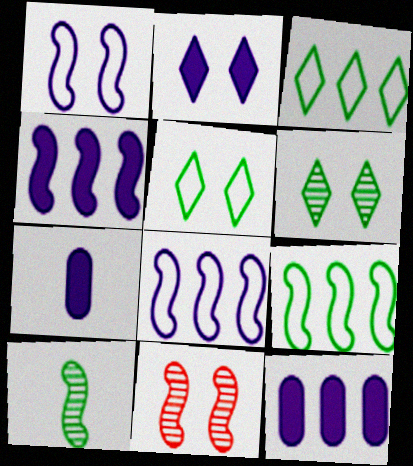[[2, 4, 7], 
[3, 7, 11]]